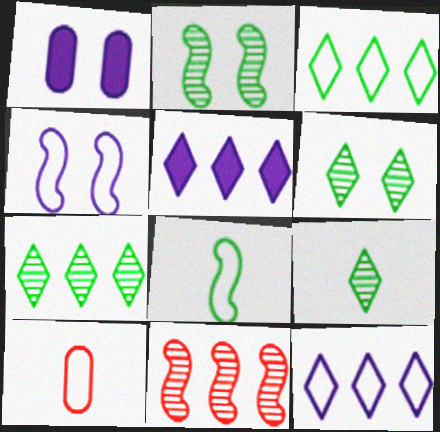[[2, 5, 10], 
[3, 4, 10], 
[6, 7, 9]]